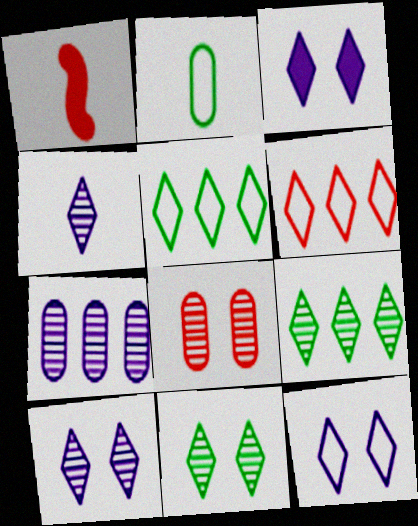[[1, 2, 4], 
[1, 6, 8], 
[3, 10, 12]]